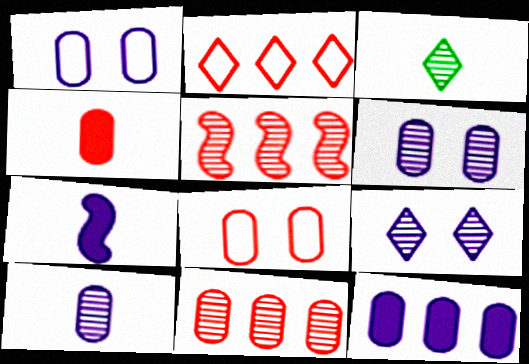[[1, 10, 12], 
[3, 5, 6], 
[4, 8, 11]]